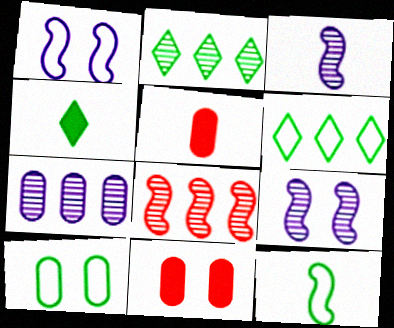[[1, 2, 5], 
[2, 7, 8], 
[3, 6, 11], 
[5, 6, 9], 
[5, 7, 10], 
[6, 10, 12]]